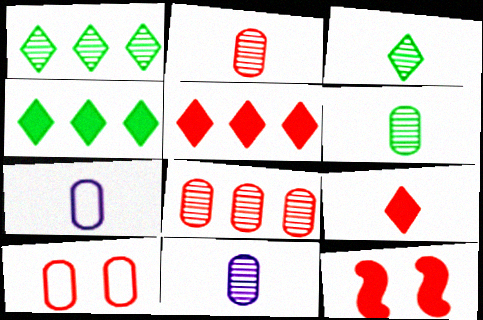[[1, 7, 12], 
[2, 6, 11]]